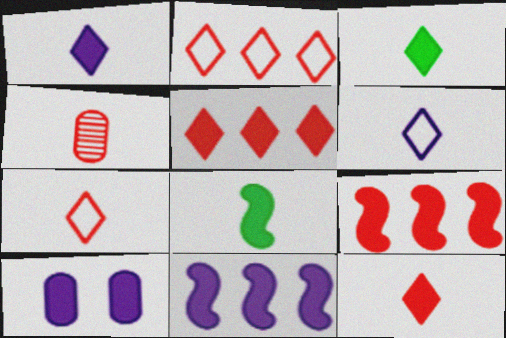[[1, 3, 12], 
[1, 10, 11], 
[3, 9, 10], 
[4, 6, 8], 
[5, 8, 10]]